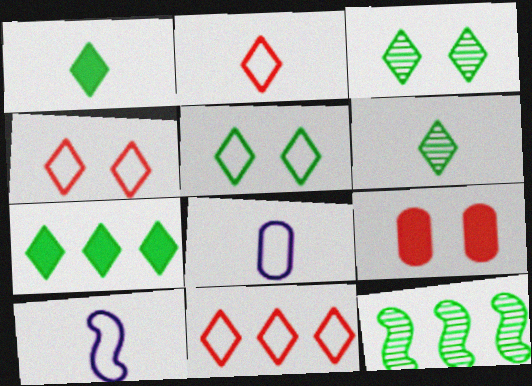[[2, 4, 11], 
[5, 6, 7]]